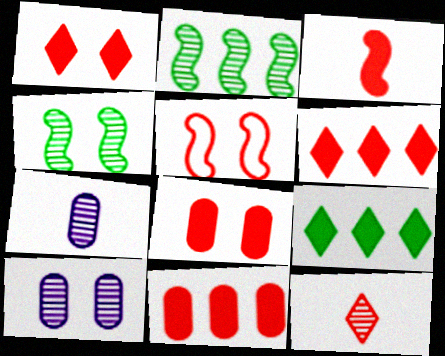[[1, 3, 11], 
[2, 10, 12], 
[3, 6, 8], 
[5, 7, 9], 
[5, 11, 12]]